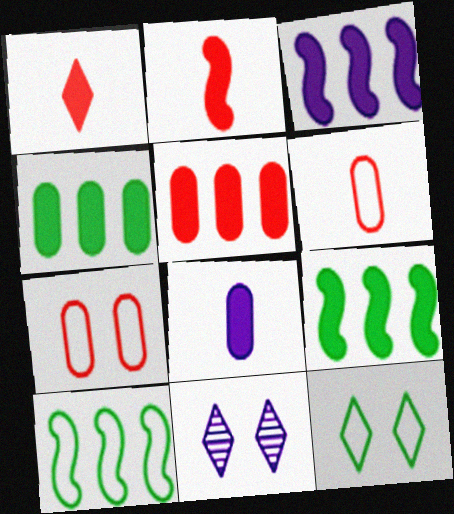[[6, 9, 11]]